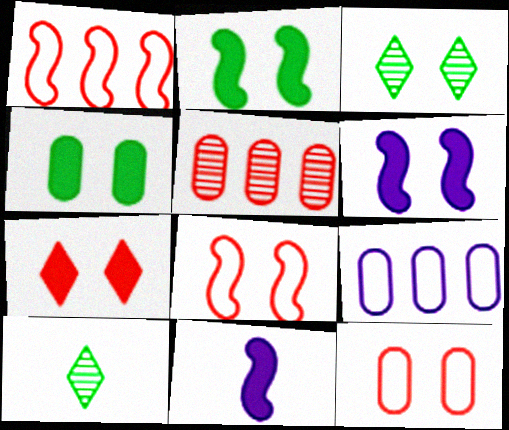[[3, 6, 12], 
[4, 6, 7]]